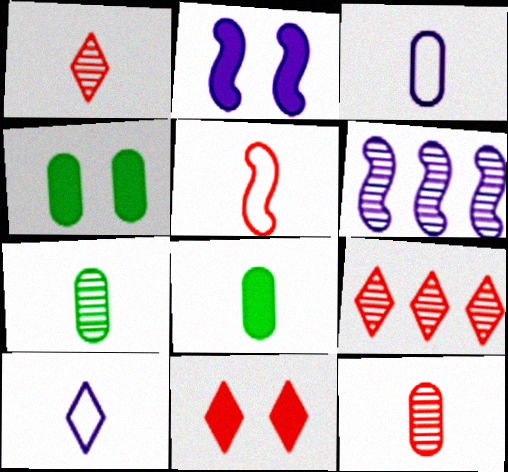[[2, 4, 11], 
[3, 8, 12]]